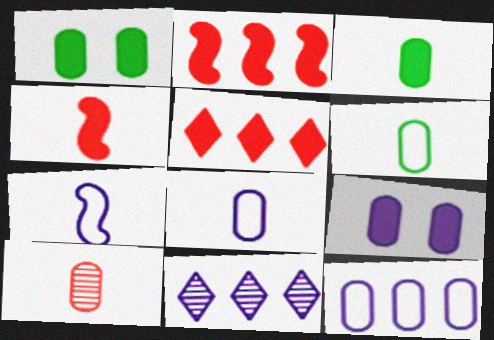[[1, 10, 12], 
[3, 8, 10], 
[7, 9, 11]]